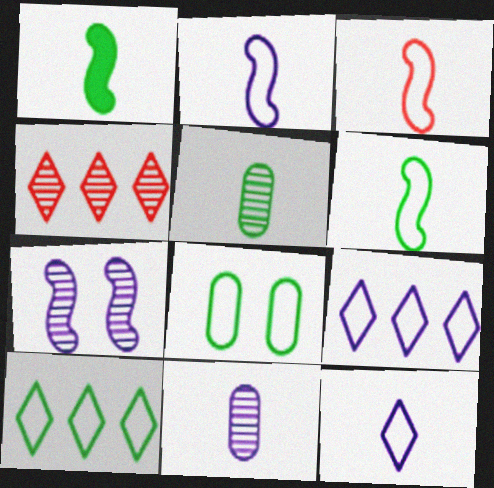[[2, 3, 6], 
[3, 8, 9], 
[4, 5, 7], 
[6, 8, 10]]